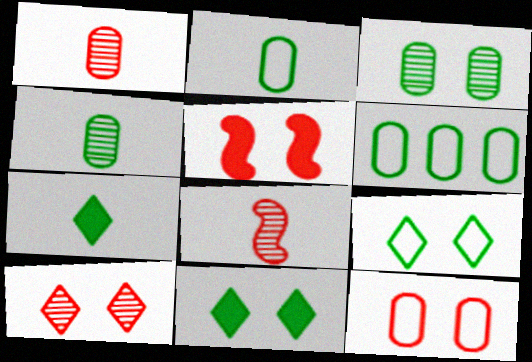[[5, 10, 12]]